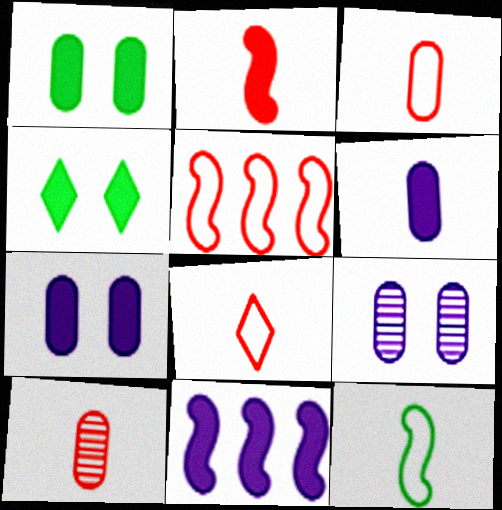[[2, 8, 10]]